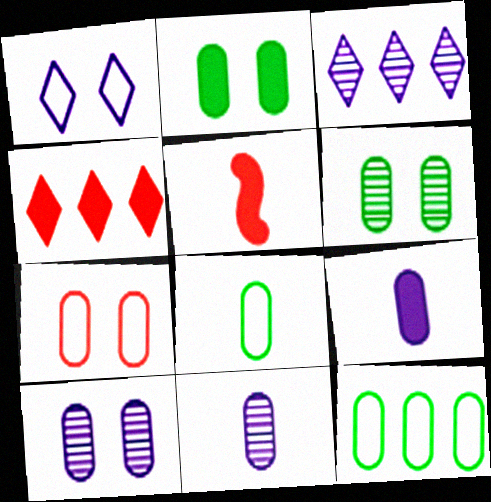[[2, 7, 10]]